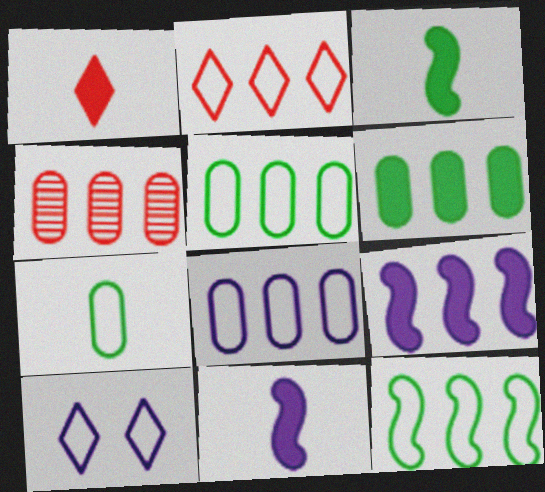[[2, 8, 12], 
[3, 4, 10], 
[4, 6, 8]]